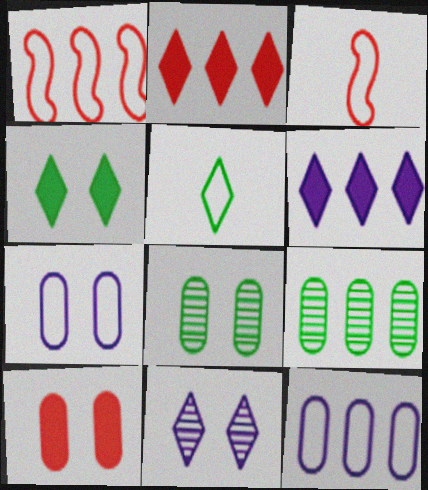[[1, 5, 7], 
[1, 6, 9], 
[2, 5, 11], 
[3, 6, 8], 
[7, 8, 10]]